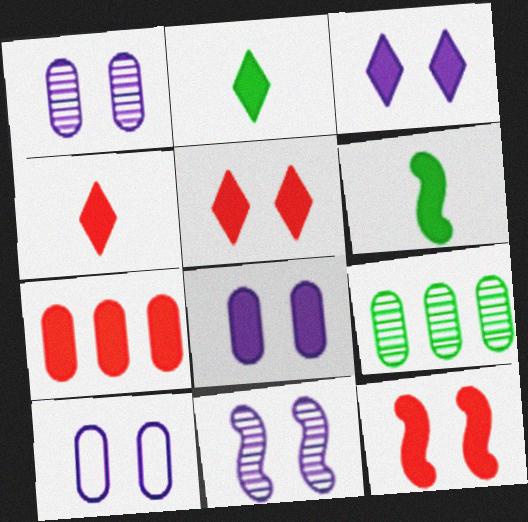[[1, 8, 10], 
[3, 6, 7], 
[3, 10, 11], 
[4, 7, 12]]